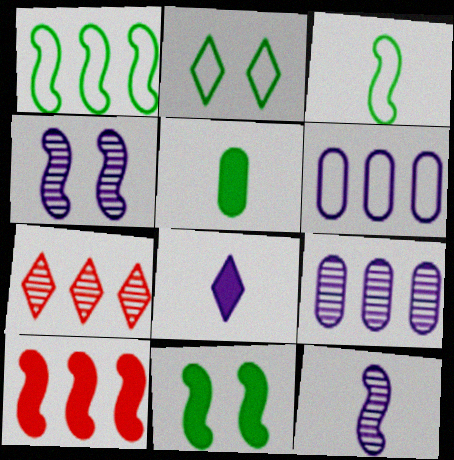[[2, 7, 8], 
[3, 4, 10], 
[4, 6, 8]]